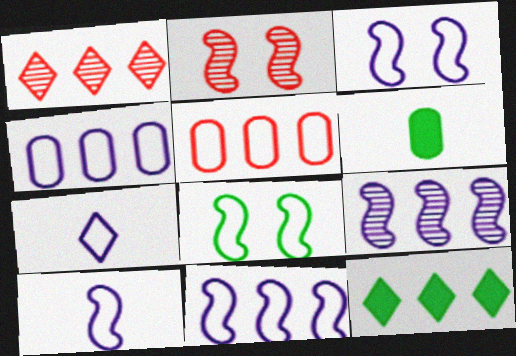[[1, 3, 6], 
[3, 4, 7], 
[3, 10, 11], 
[5, 7, 8], 
[5, 9, 12]]